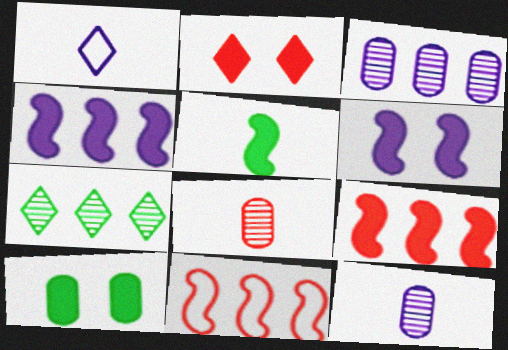[[1, 2, 7], 
[1, 3, 6], 
[1, 5, 8], 
[2, 6, 10], 
[2, 8, 11], 
[5, 6, 9]]